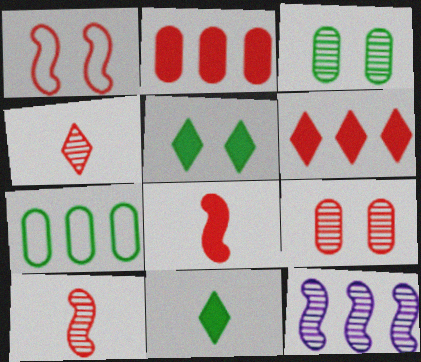[[1, 2, 4], 
[3, 4, 12], 
[6, 7, 12]]